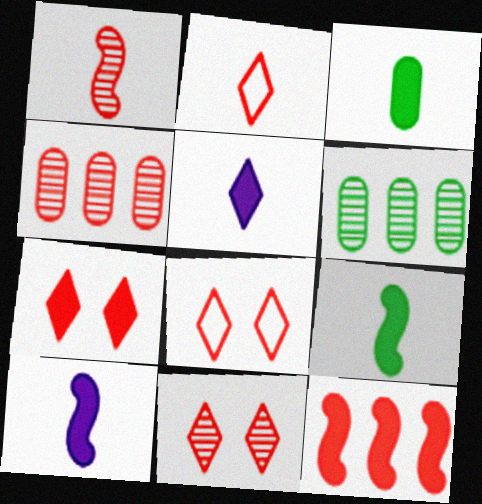[[1, 4, 11], 
[6, 8, 10], 
[7, 8, 11]]